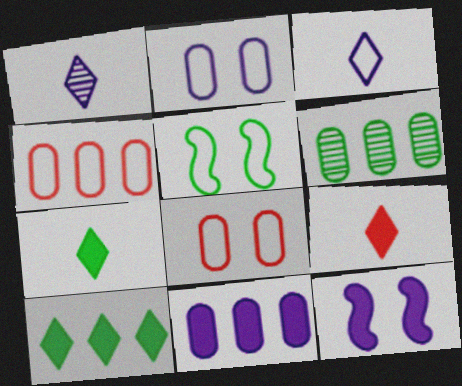[[3, 4, 5], 
[4, 6, 11], 
[5, 6, 7]]